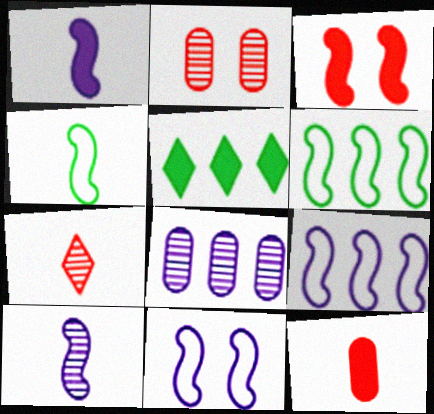[[3, 6, 10]]